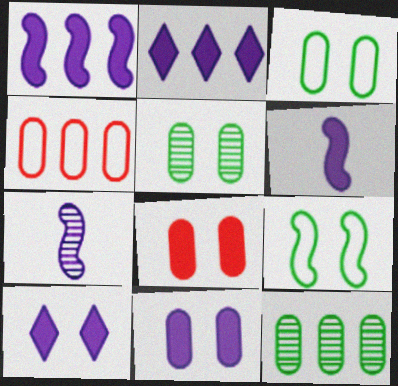[[2, 6, 11]]